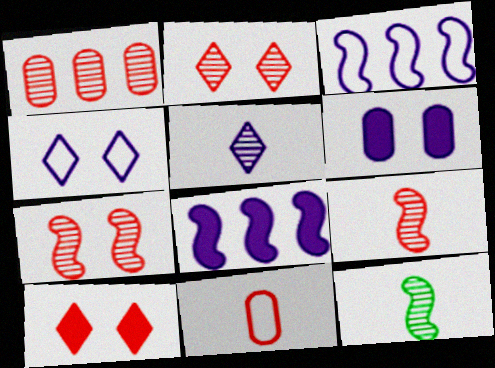[[1, 2, 9], 
[3, 5, 6]]